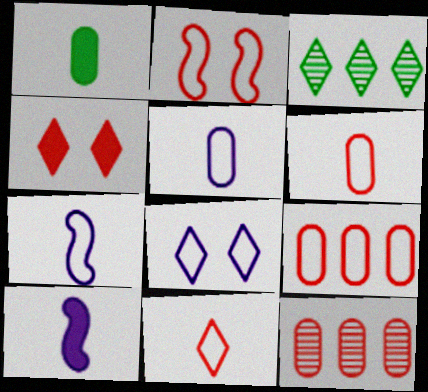[[2, 9, 11]]